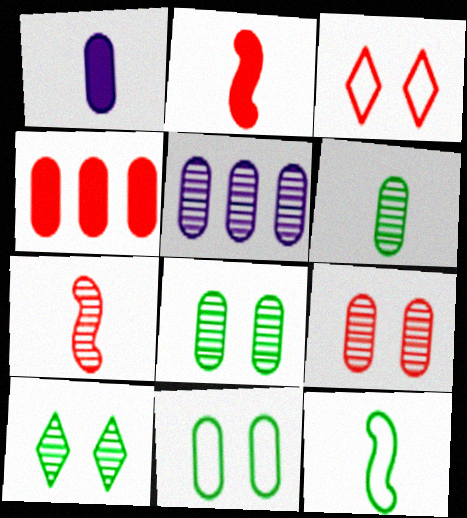[[3, 4, 7], 
[5, 6, 9], 
[5, 7, 10]]